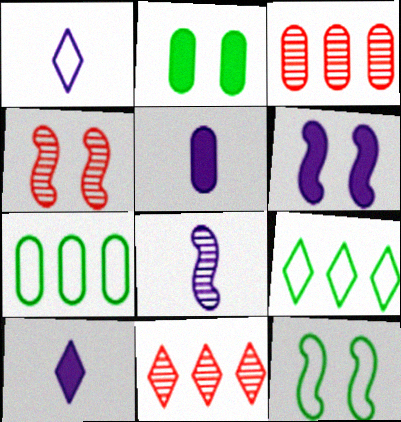[[1, 5, 8], 
[3, 10, 12], 
[4, 5, 9], 
[4, 6, 12], 
[4, 7, 10], 
[5, 11, 12]]